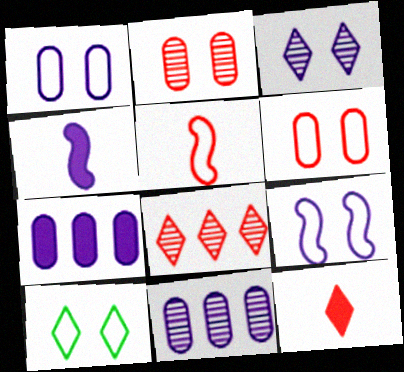[[6, 9, 10]]